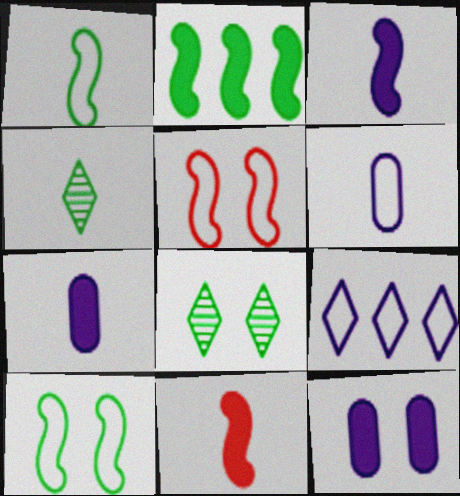[[4, 6, 11], 
[5, 8, 12]]